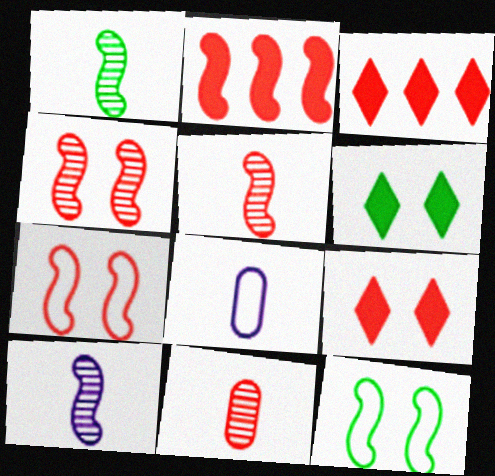[[1, 5, 10], 
[2, 5, 7], 
[2, 10, 12], 
[3, 7, 11]]